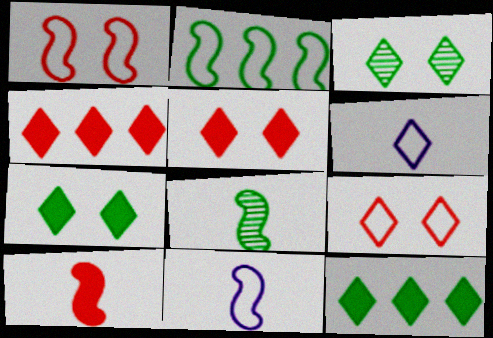[[1, 2, 11], 
[3, 4, 6], 
[8, 10, 11]]